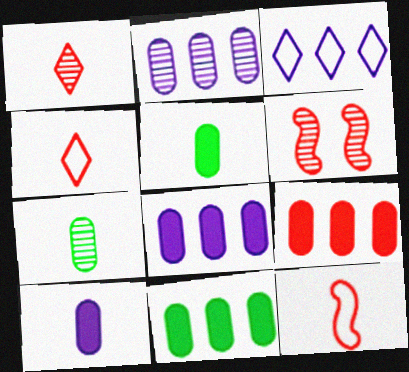[[3, 5, 6], 
[4, 6, 9], 
[8, 9, 11]]